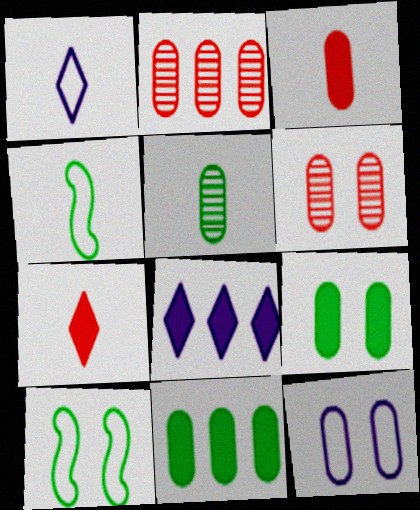[[4, 6, 8], 
[6, 9, 12]]